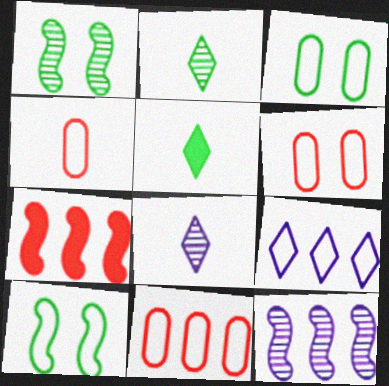[[3, 7, 8], 
[4, 6, 11], 
[4, 9, 10], 
[5, 6, 12]]